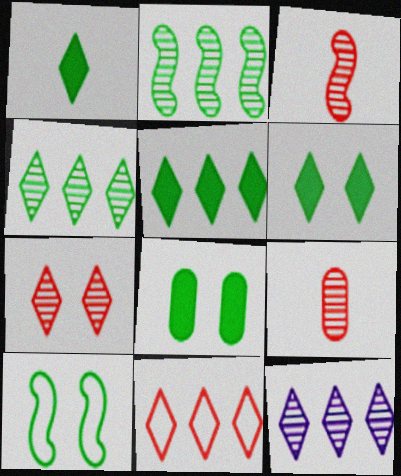[[1, 5, 6], 
[5, 11, 12]]